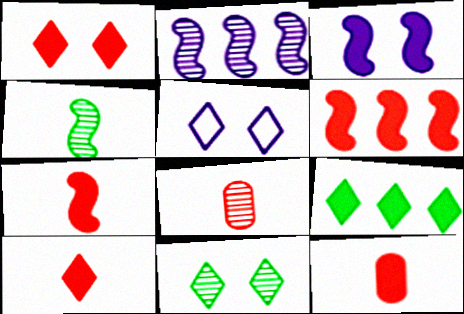[[1, 5, 11], 
[1, 6, 12], 
[2, 8, 11], 
[3, 9, 12], 
[7, 10, 12]]